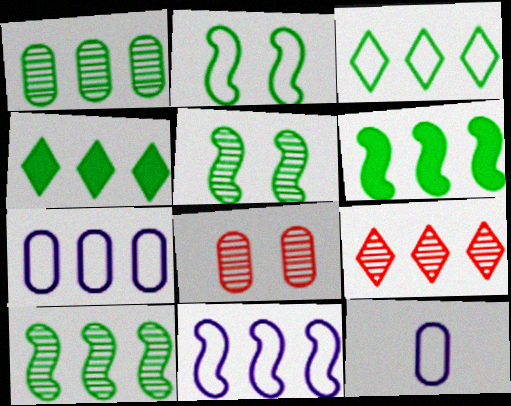[[1, 3, 6], 
[6, 7, 9]]